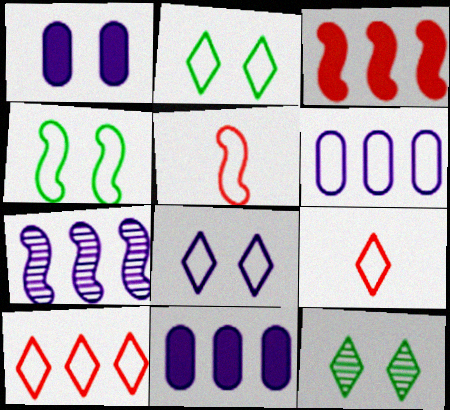[[2, 5, 6], 
[4, 6, 9], 
[5, 11, 12]]